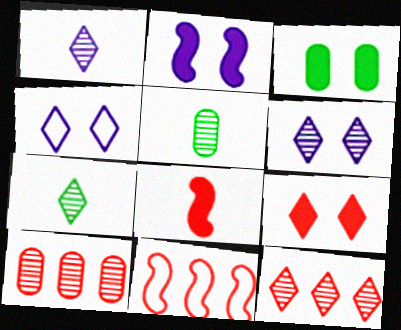[[1, 3, 11], 
[2, 3, 9], 
[6, 7, 12]]